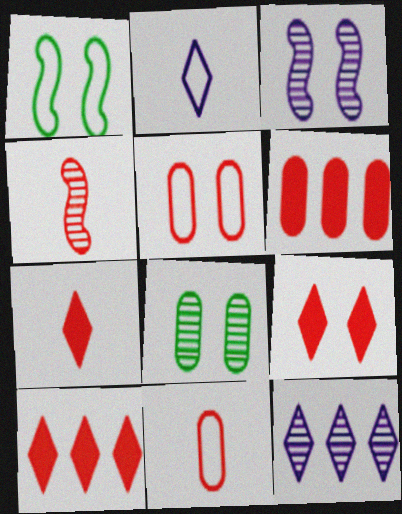[[4, 5, 10], 
[4, 7, 11], 
[4, 8, 12], 
[7, 9, 10]]